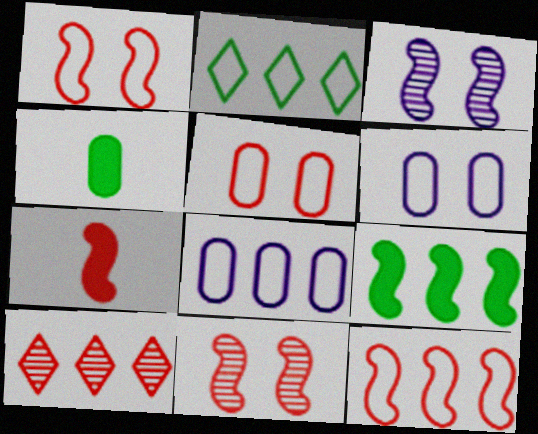[[2, 8, 12], 
[5, 7, 10], 
[7, 11, 12], 
[8, 9, 10]]